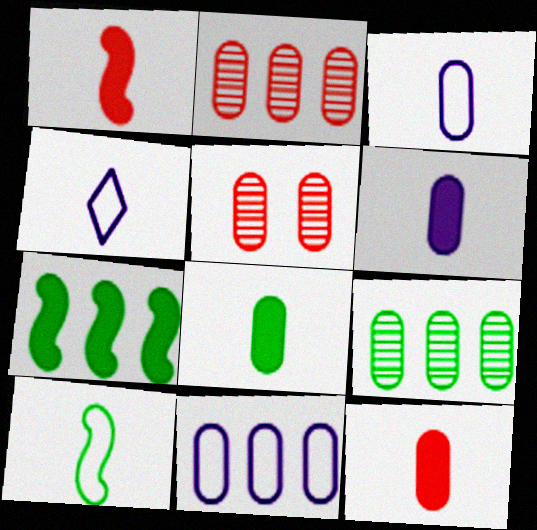[[4, 5, 7], 
[5, 8, 11], 
[6, 8, 12]]